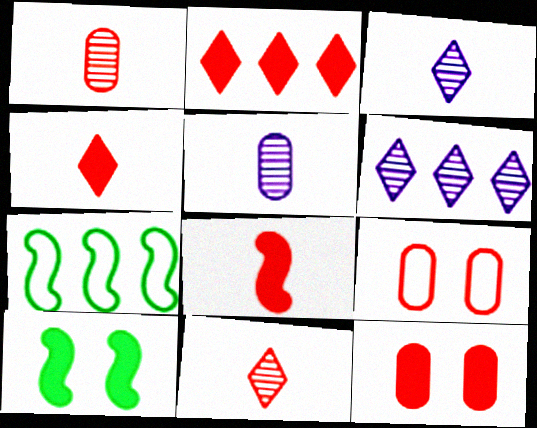[[2, 8, 12], 
[3, 7, 12]]